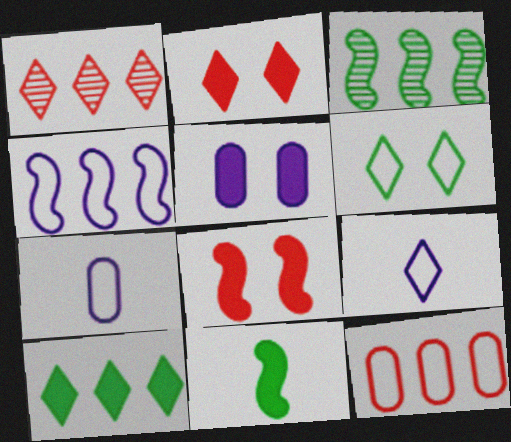[[2, 3, 7]]